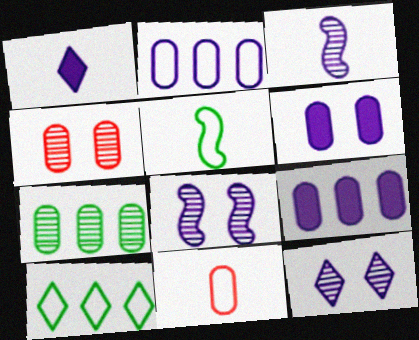[[1, 2, 8], 
[6, 7, 11]]